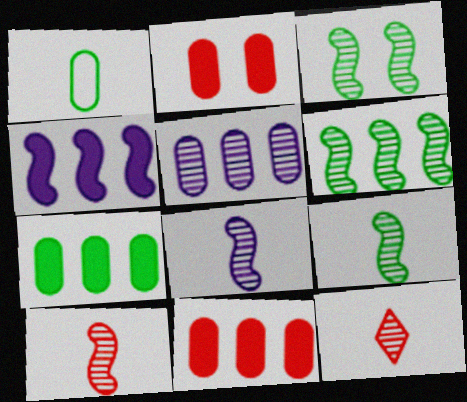[[1, 2, 5], 
[3, 5, 12], 
[3, 6, 9], 
[8, 9, 10]]